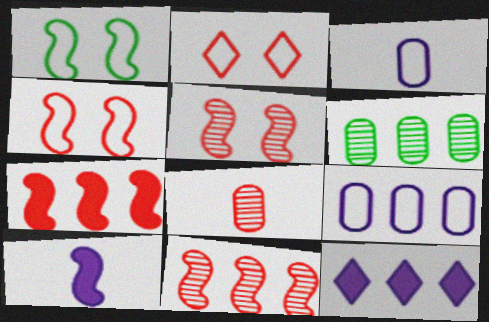[[1, 8, 12], 
[1, 10, 11], 
[2, 6, 10], 
[2, 7, 8]]